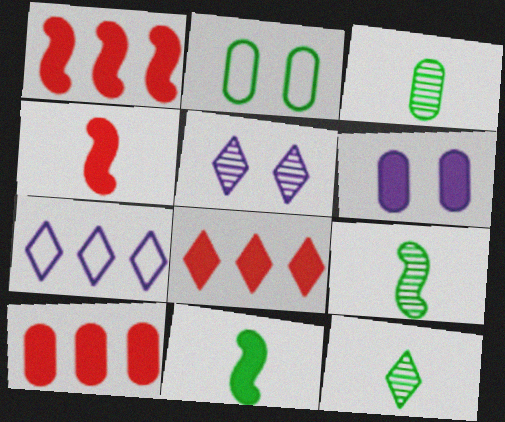[[1, 8, 10], 
[3, 9, 12], 
[6, 8, 11]]